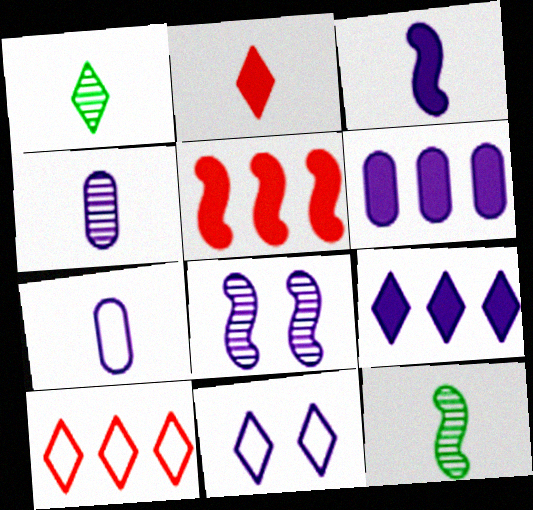[[2, 7, 12], 
[7, 8, 9]]